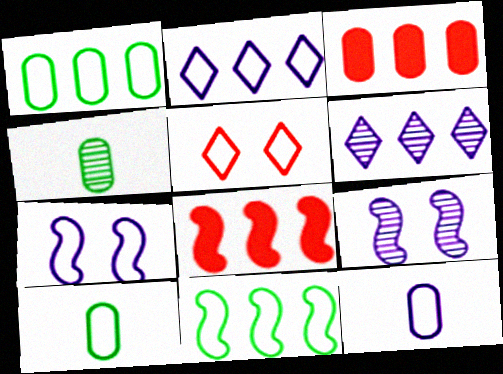[[1, 6, 8], 
[2, 7, 12], 
[3, 6, 11], 
[5, 11, 12]]